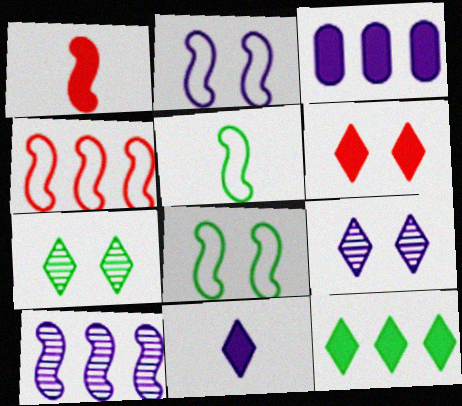[[1, 8, 10], 
[2, 4, 5], 
[6, 11, 12]]